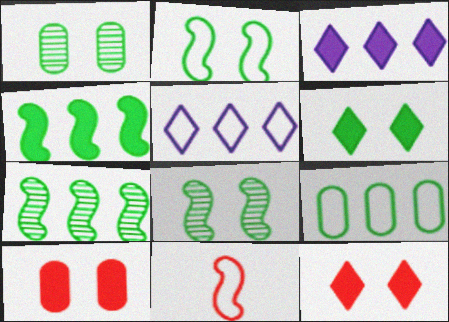[[1, 2, 6], 
[1, 3, 11]]